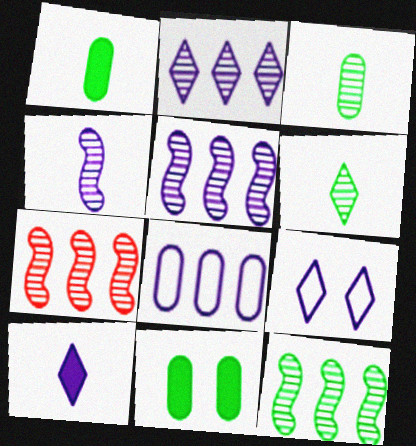[[1, 7, 9], 
[2, 9, 10], 
[5, 7, 12]]